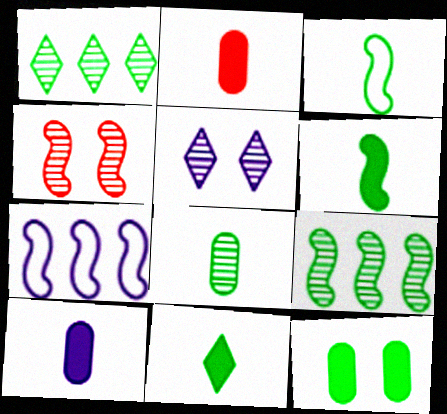[[1, 3, 12], 
[3, 8, 11], 
[4, 6, 7], 
[5, 7, 10]]